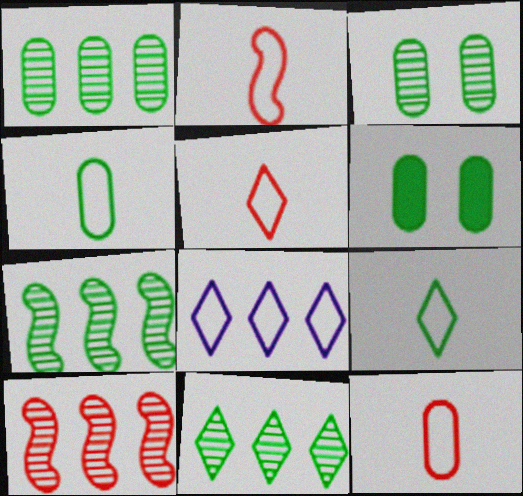[[1, 4, 6], 
[1, 7, 11], 
[2, 5, 12], 
[6, 7, 9]]